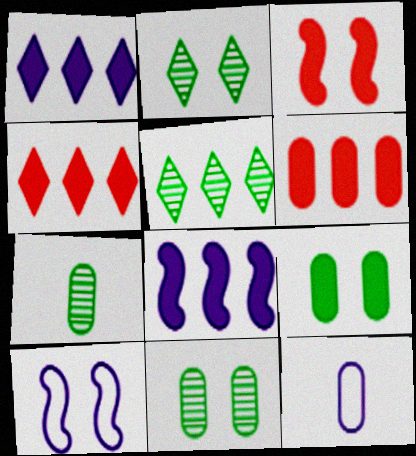[[3, 5, 12], 
[4, 7, 10], 
[6, 11, 12]]